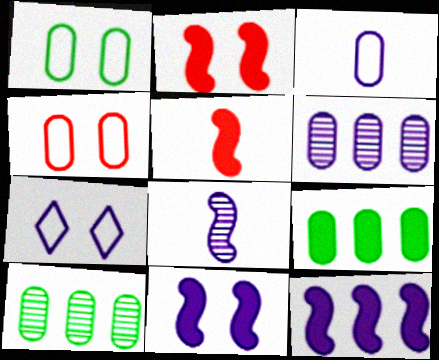[[5, 7, 10]]